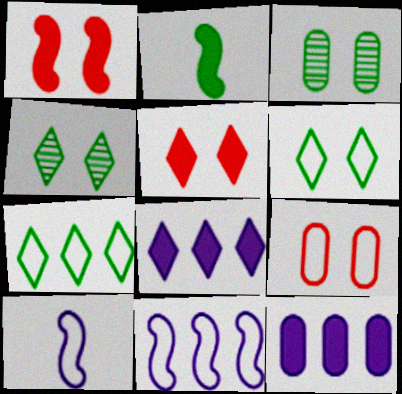[[2, 3, 7], 
[2, 5, 12], 
[7, 9, 10]]